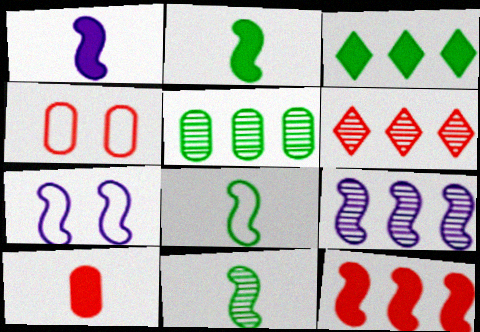[[1, 7, 9], 
[2, 8, 11], 
[5, 6, 9], 
[7, 11, 12]]